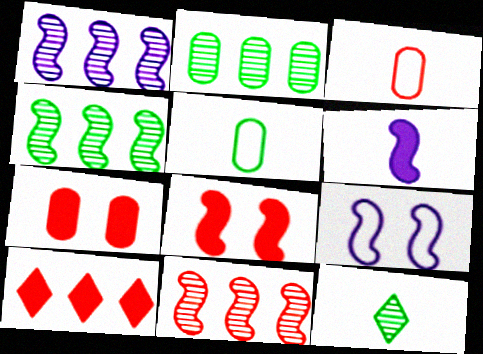[[1, 4, 11], 
[1, 6, 9], 
[3, 6, 12]]